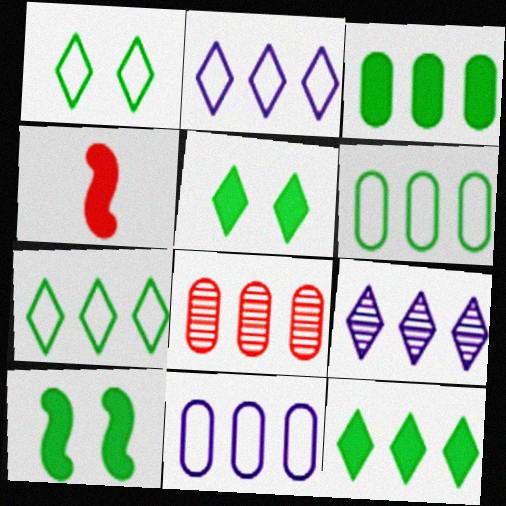[[3, 8, 11]]